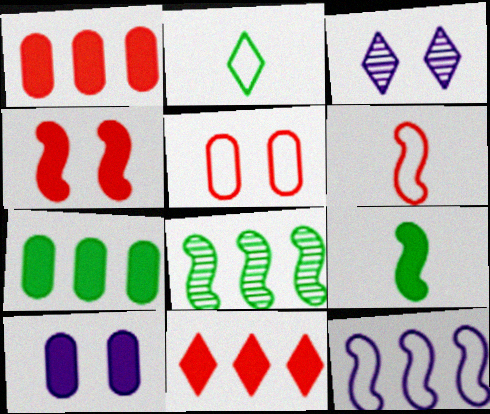[[2, 3, 11], 
[2, 5, 12], 
[3, 6, 7], 
[9, 10, 11]]